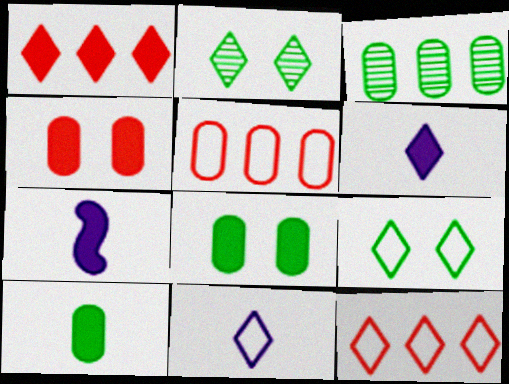[[1, 2, 11], 
[1, 7, 8], 
[2, 5, 7], 
[2, 6, 12], 
[9, 11, 12]]